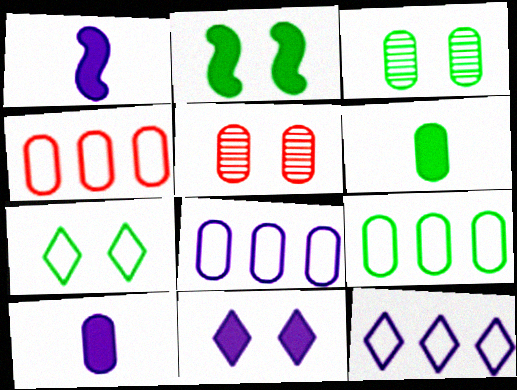[[2, 3, 7], 
[3, 4, 10], 
[3, 6, 9], 
[4, 8, 9], 
[5, 6, 8], 
[5, 9, 10]]